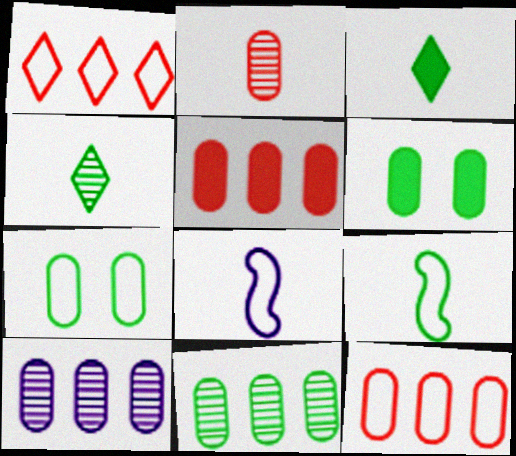[[1, 7, 8], 
[2, 3, 8]]